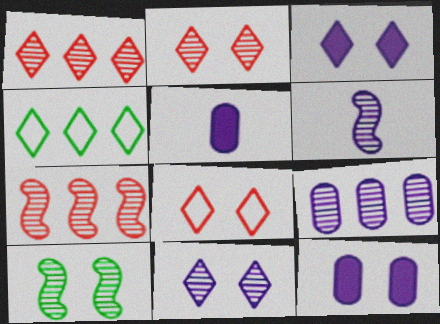[[6, 7, 10], 
[6, 9, 11], 
[8, 10, 12]]